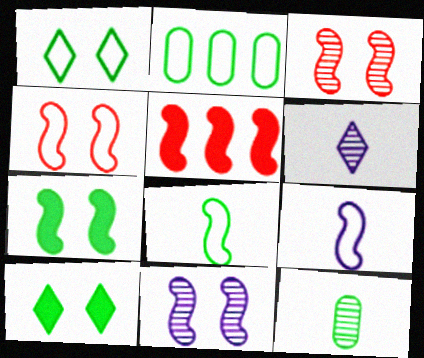[[1, 2, 8], 
[4, 7, 11], 
[5, 8, 11]]